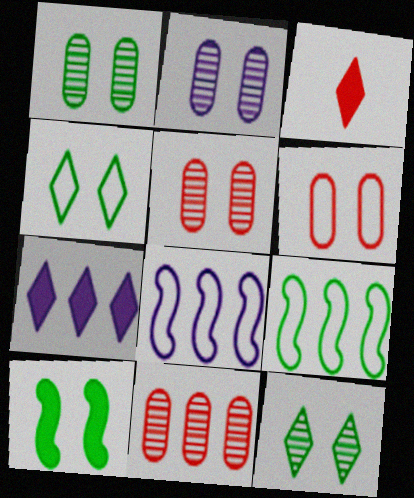[[1, 2, 5], 
[1, 3, 8], 
[1, 4, 10], 
[2, 3, 9], 
[7, 9, 11]]